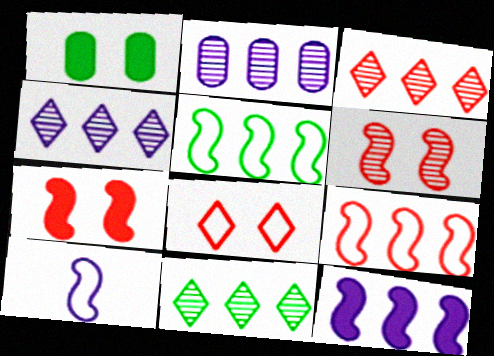[[1, 3, 10], 
[3, 4, 11]]